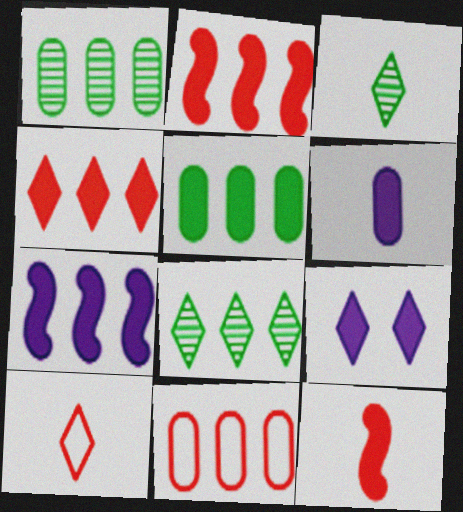[[4, 5, 7], 
[5, 9, 12], 
[6, 7, 9], 
[7, 8, 11], 
[8, 9, 10]]